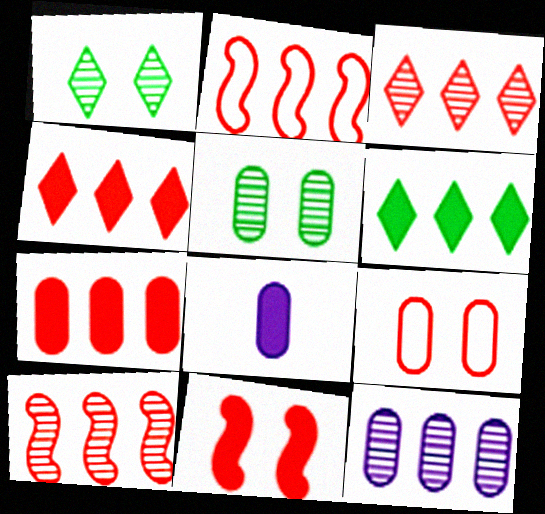[[1, 2, 8], 
[2, 3, 7], 
[2, 6, 12], 
[6, 8, 11]]